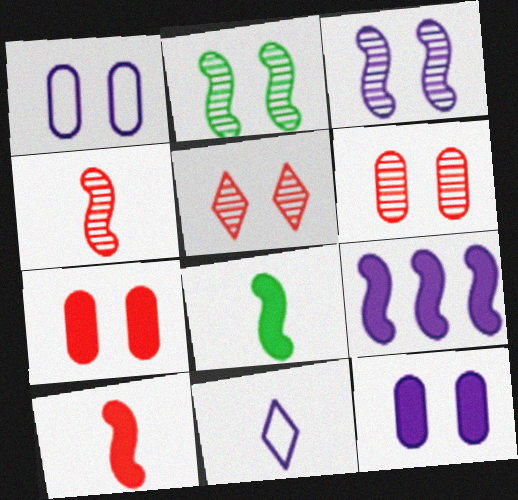[]